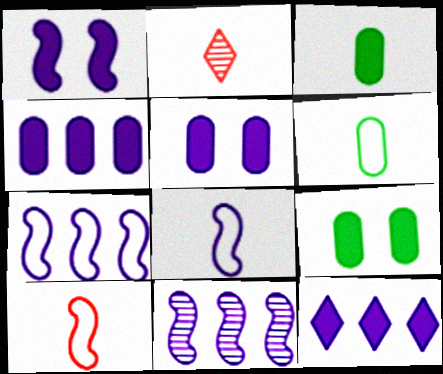[[1, 8, 11], 
[2, 3, 8], 
[2, 7, 9]]